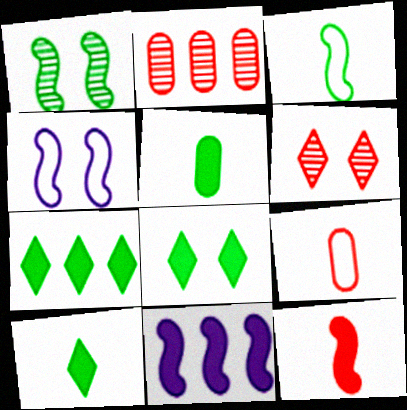[[2, 4, 10], 
[7, 8, 10]]